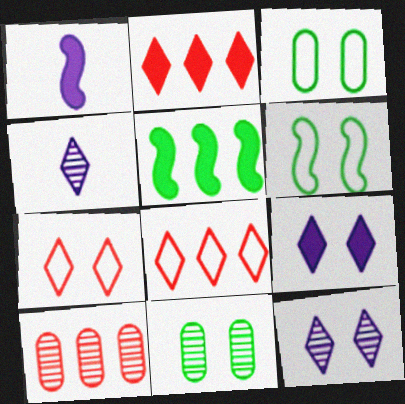[[1, 8, 11]]